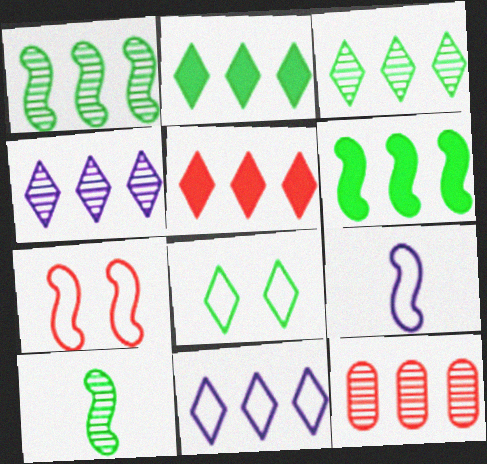[[1, 4, 12], 
[3, 5, 11], 
[6, 11, 12]]